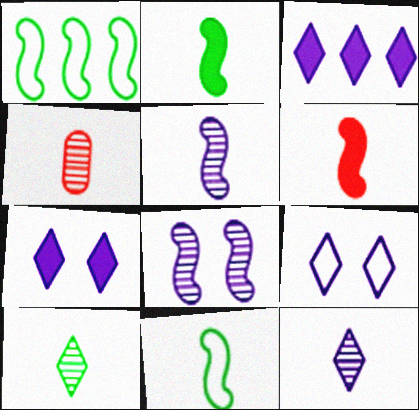[[1, 4, 7], 
[1, 6, 8], 
[3, 9, 12], 
[4, 5, 10], 
[5, 6, 11]]